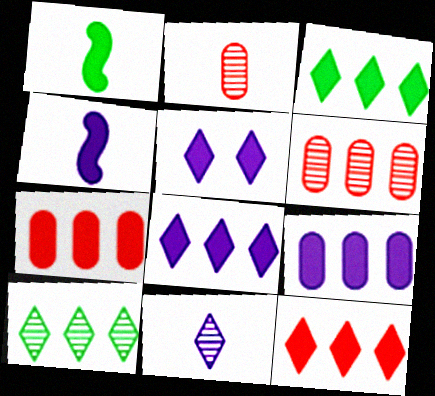[[1, 5, 7], 
[3, 8, 12], 
[4, 5, 9]]